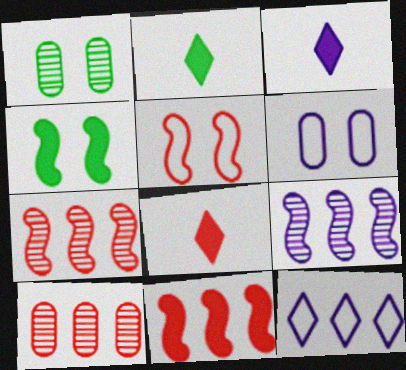[[2, 3, 8], 
[2, 6, 7], 
[3, 6, 9], 
[5, 8, 10]]